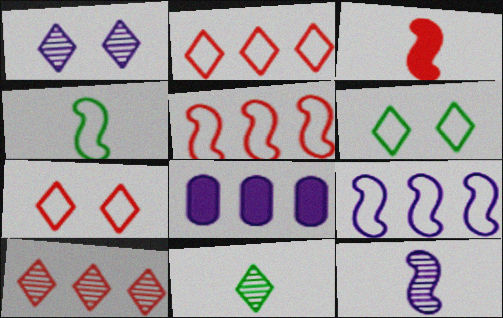[[1, 10, 11], 
[3, 4, 12]]